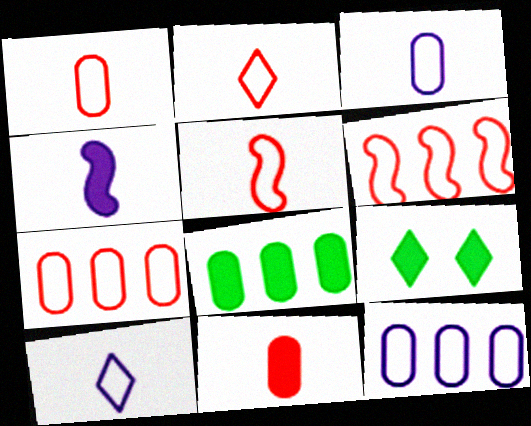[[1, 2, 5]]